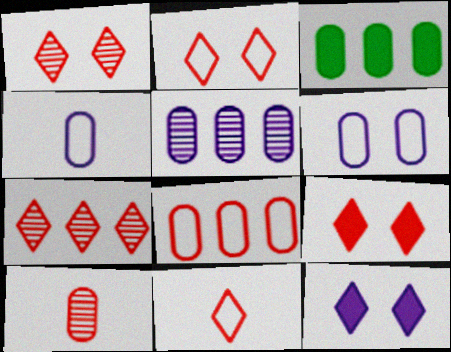[[1, 2, 9], 
[3, 5, 8], 
[3, 6, 10], 
[7, 9, 11]]